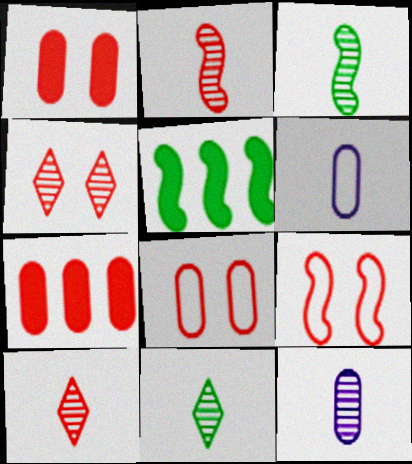[[1, 4, 9], 
[2, 11, 12], 
[3, 10, 12], 
[4, 5, 6], 
[7, 9, 10]]